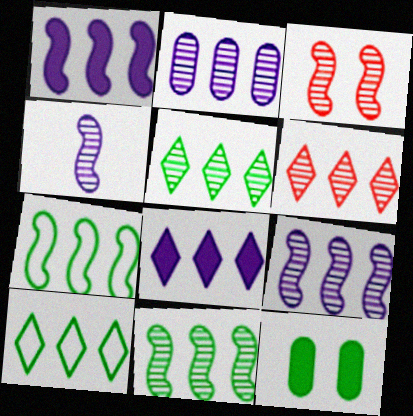[[2, 6, 11], 
[3, 4, 11], 
[6, 8, 10]]